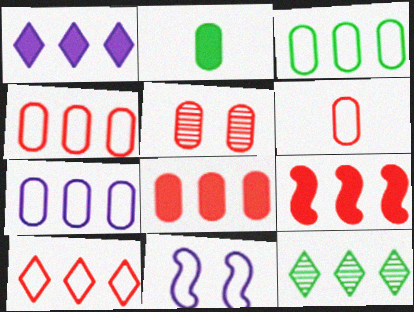[[1, 10, 12], 
[2, 5, 7], 
[3, 4, 7], 
[5, 6, 8], 
[7, 9, 12]]